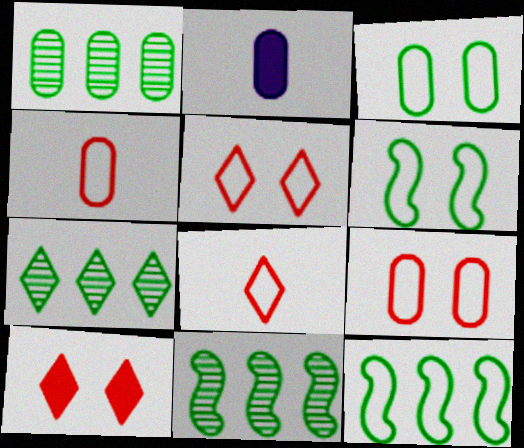[[1, 2, 9], 
[1, 7, 11], 
[2, 5, 11]]